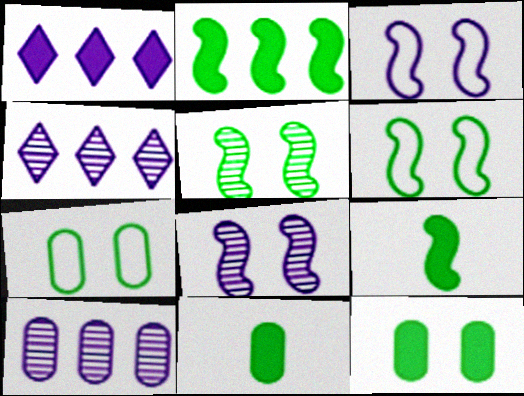[]